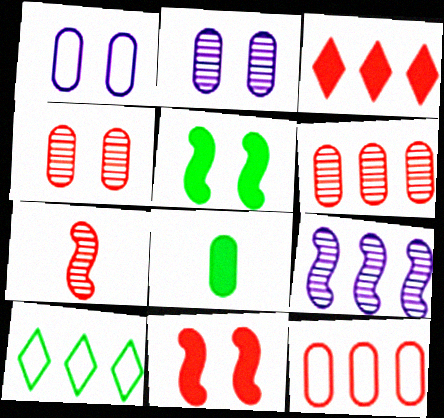[[1, 6, 8], 
[2, 8, 12]]